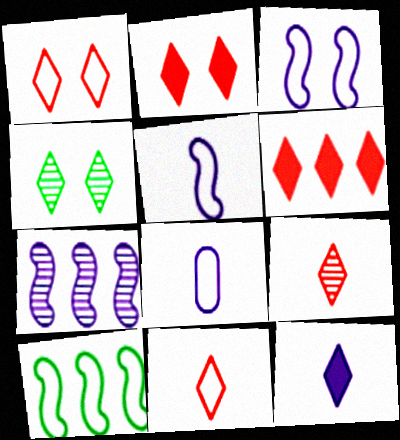[[1, 6, 9], 
[1, 8, 10]]